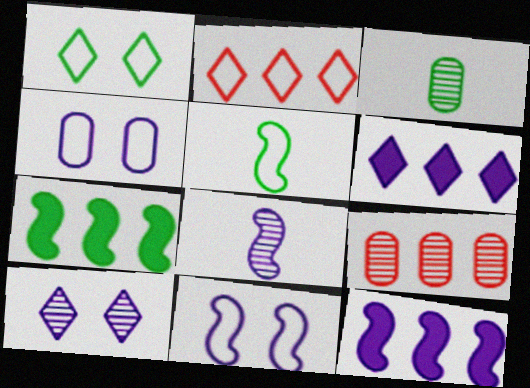[[1, 3, 7], 
[2, 4, 5], 
[4, 6, 8], 
[8, 11, 12]]